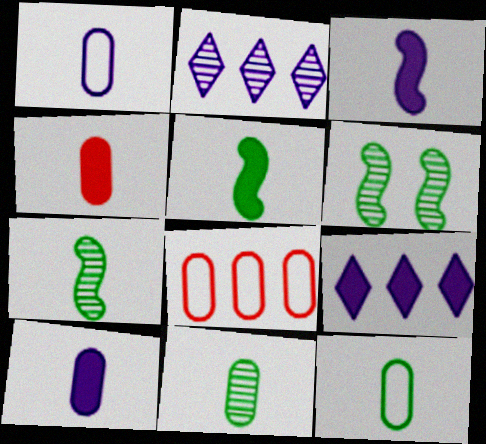[[1, 4, 11]]